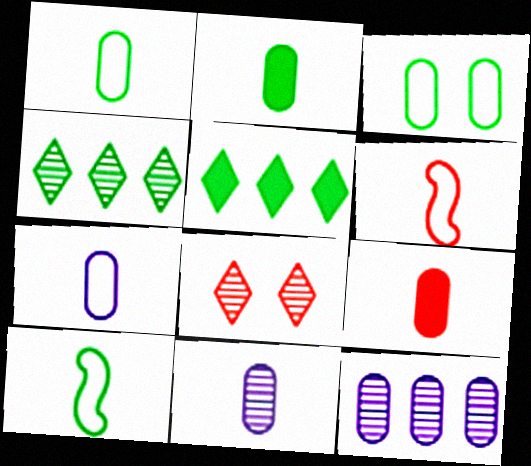[[1, 9, 11], 
[3, 9, 12]]